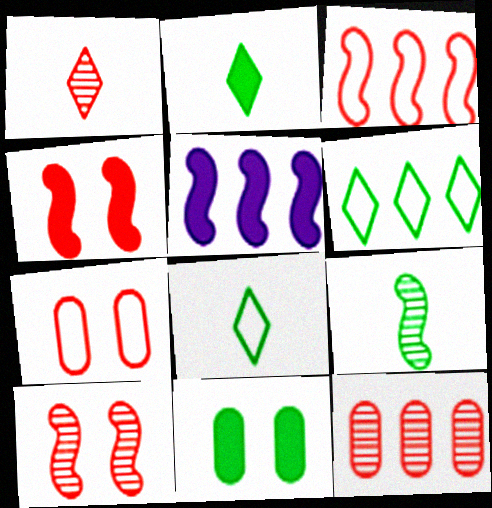[[1, 10, 12], 
[5, 6, 12], 
[6, 9, 11]]